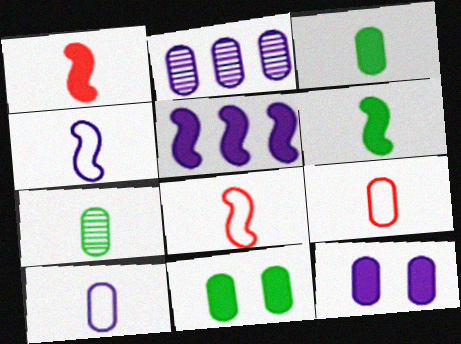[[2, 9, 11], 
[2, 10, 12]]